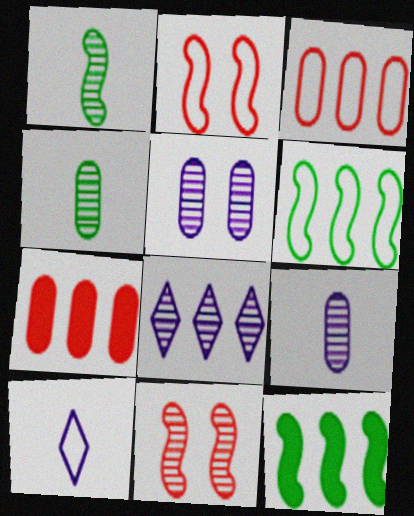[[3, 8, 12], 
[4, 8, 11], 
[6, 7, 8]]